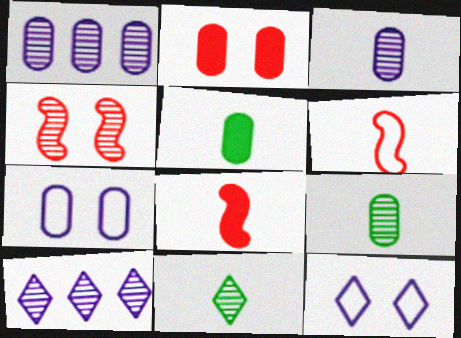[[1, 4, 11], 
[4, 9, 10]]